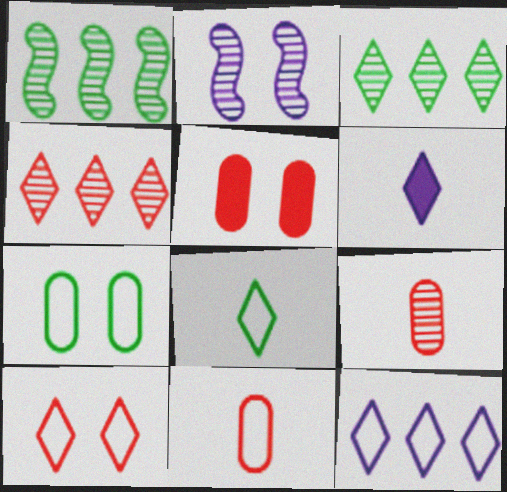[[2, 3, 9], 
[3, 6, 10], 
[8, 10, 12]]